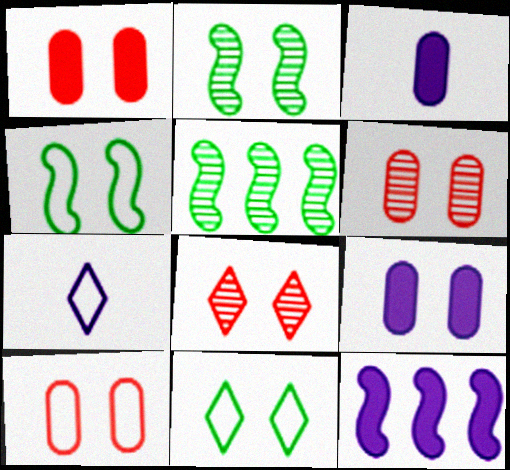[[1, 5, 7], 
[1, 6, 10], 
[4, 8, 9]]